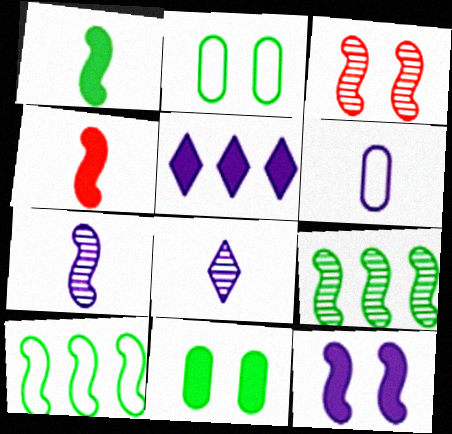[[3, 7, 9], 
[4, 5, 11]]